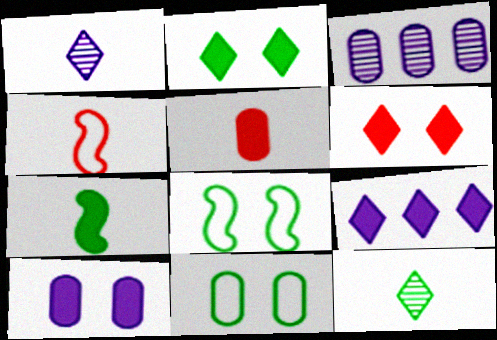[[2, 3, 4], 
[3, 5, 11]]